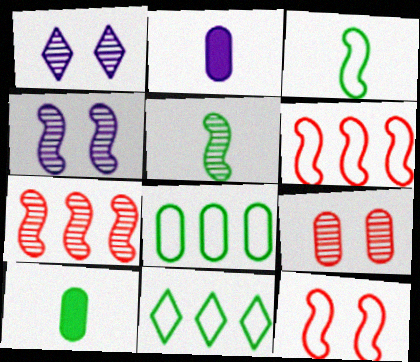[[1, 6, 10], 
[2, 8, 9], 
[4, 5, 7]]